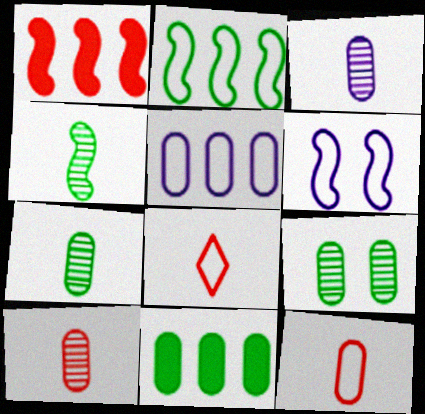[[1, 4, 6], 
[3, 7, 10]]